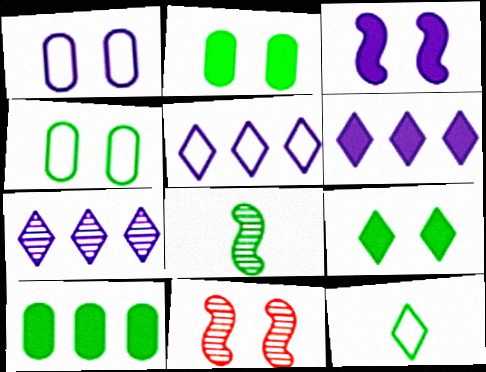[[1, 9, 11], 
[5, 6, 7]]